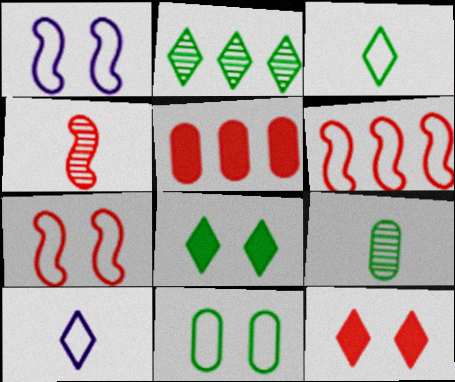[[2, 3, 8], 
[2, 10, 12], 
[6, 10, 11]]